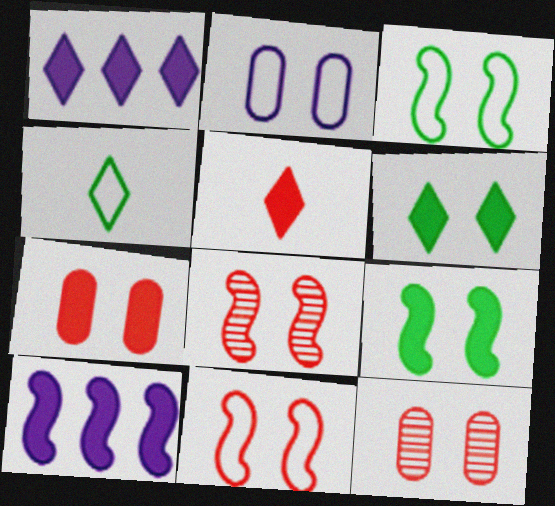[[1, 5, 6], 
[2, 6, 8], 
[4, 10, 12]]